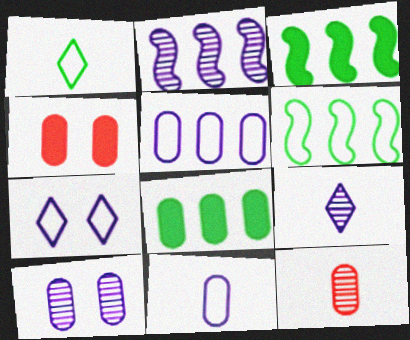[[1, 2, 4], 
[2, 9, 10], 
[3, 7, 12], 
[4, 6, 9]]